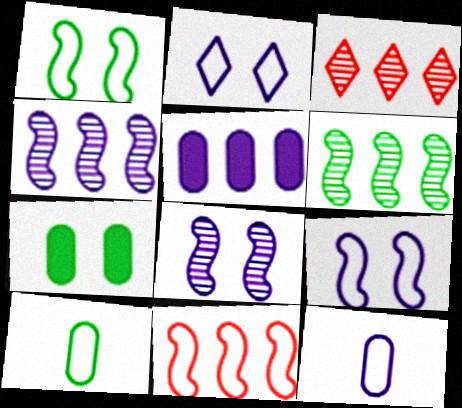[[2, 10, 11]]